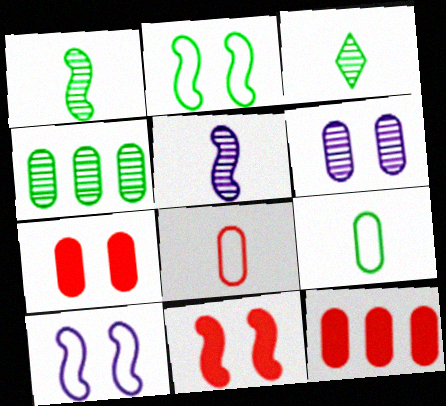[[3, 10, 12], 
[6, 9, 12]]